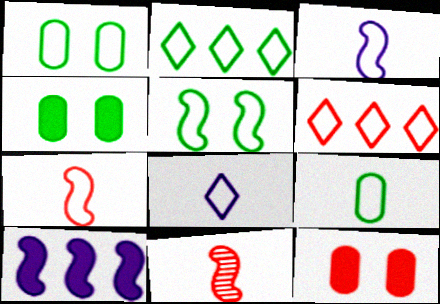[[1, 3, 6], 
[2, 5, 9], 
[5, 10, 11], 
[6, 11, 12], 
[7, 8, 9]]